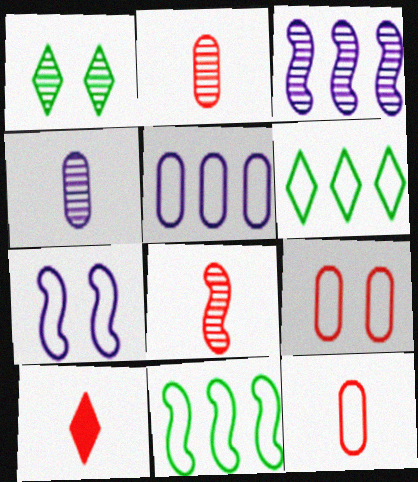[[1, 2, 3], 
[6, 7, 12], 
[8, 10, 12]]